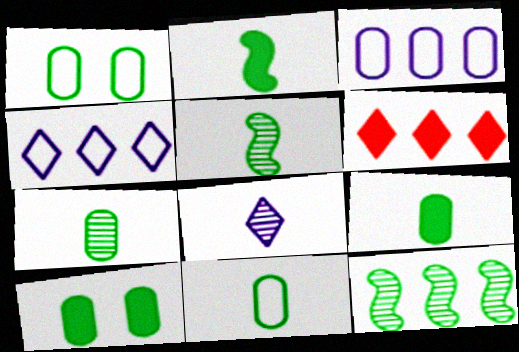[[3, 6, 12], 
[7, 9, 11]]